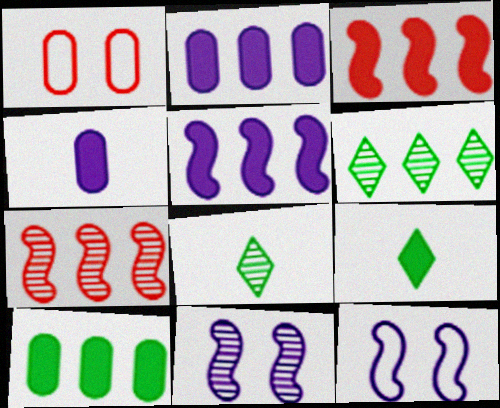[[1, 5, 8]]